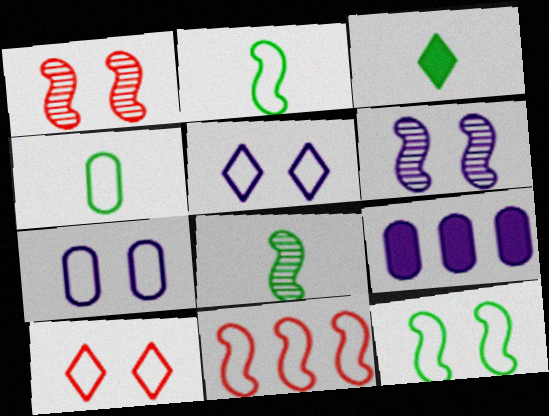[[3, 4, 8], 
[4, 5, 11], 
[7, 10, 12], 
[8, 9, 10]]